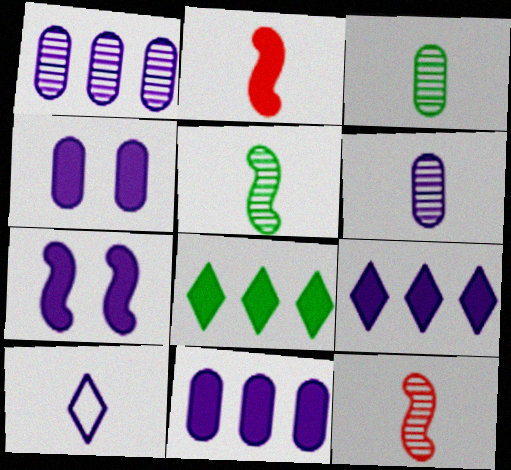[[1, 7, 10], 
[2, 3, 10], 
[2, 4, 8]]